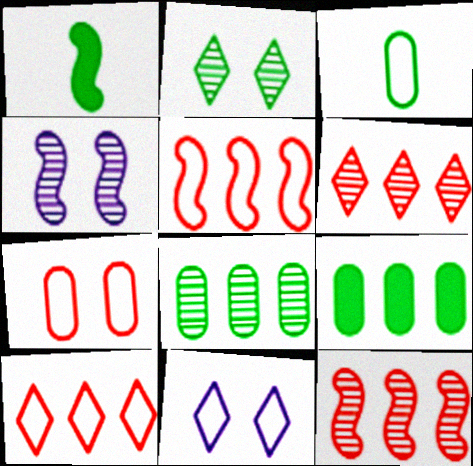[[1, 4, 5], 
[3, 5, 11]]